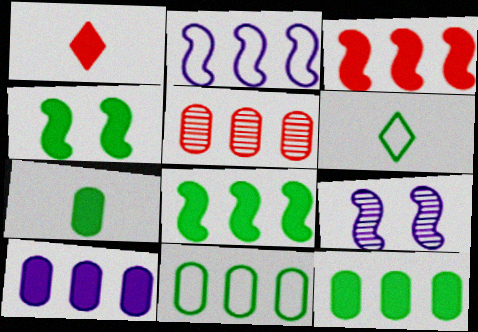[[1, 4, 10], 
[1, 9, 11], 
[5, 10, 11]]